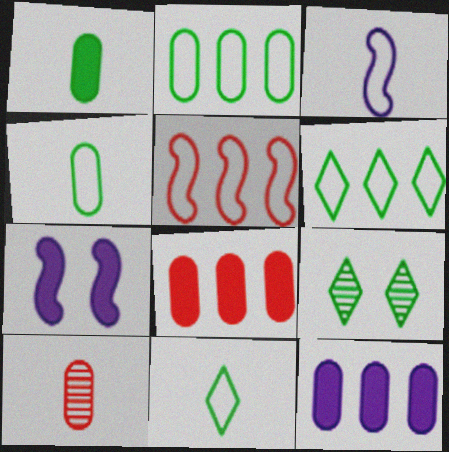[[3, 8, 9], 
[6, 7, 10]]